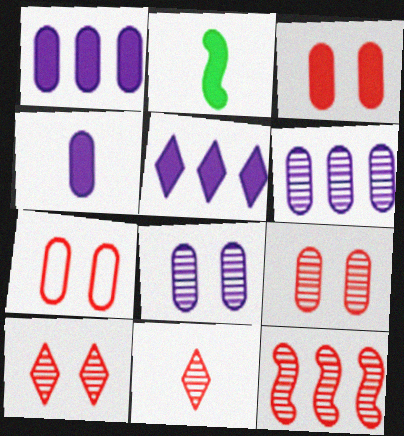[[2, 3, 5], 
[3, 7, 9], 
[9, 11, 12]]